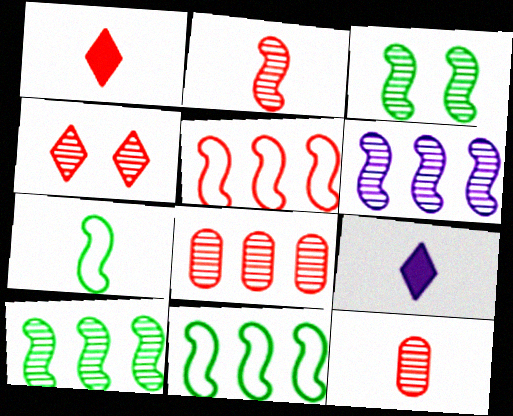[[2, 3, 6], 
[2, 4, 8], 
[7, 9, 12]]